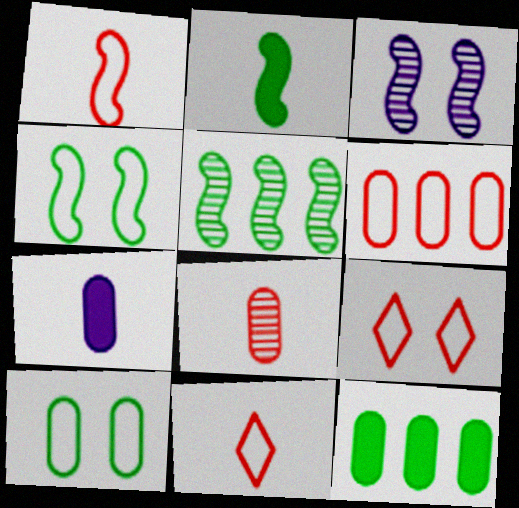[[1, 6, 9], 
[2, 4, 5], 
[3, 11, 12], 
[5, 7, 9]]